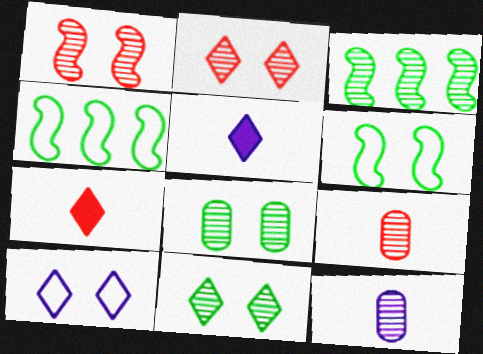[[2, 3, 12]]